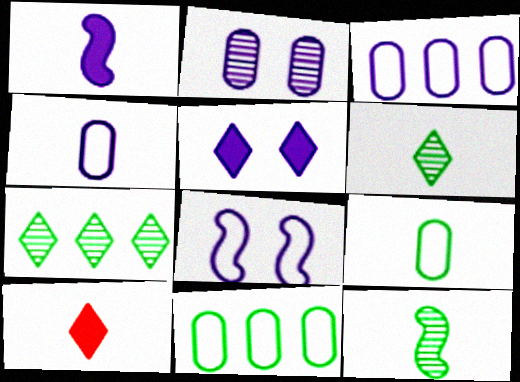[[2, 5, 8], 
[4, 10, 12]]